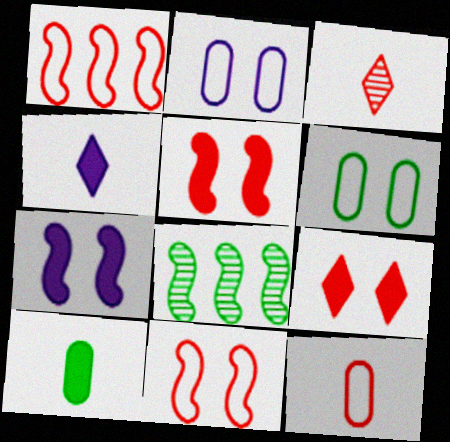[]